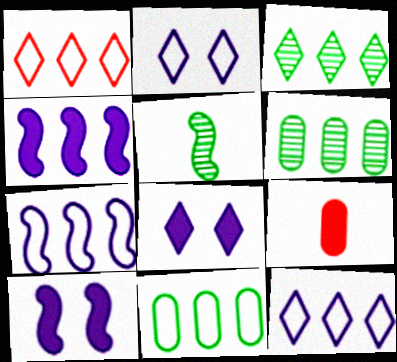[[1, 4, 6], 
[1, 7, 11]]